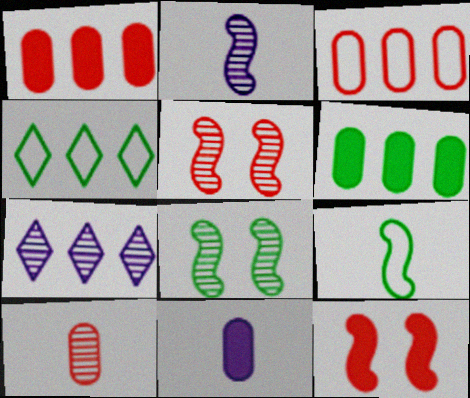[[4, 5, 11], 
[7, 8, 10]]